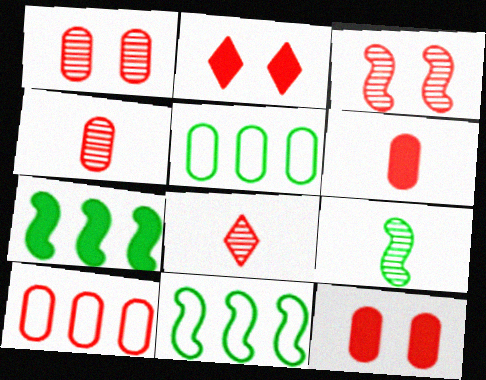[[1, 6, 10], 
[4, 10, 12]]